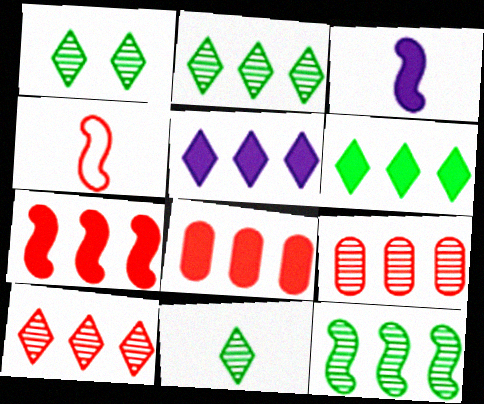[[1, 2, 11]]